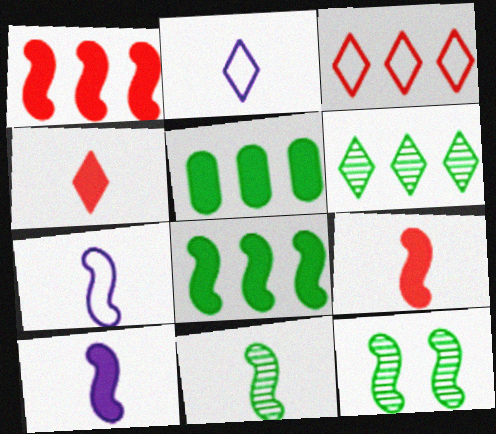[[1, 7, 12], 
[7, 9, 11]]